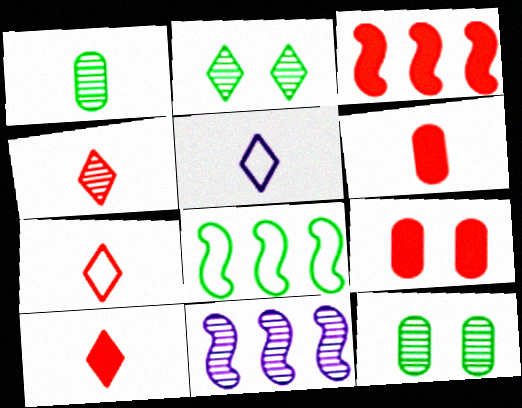[[3, 5, 12], 
[3, 8, 11], 
[3, 9, 10], 
[4, 7, 10], 
[4, 11, 12]]